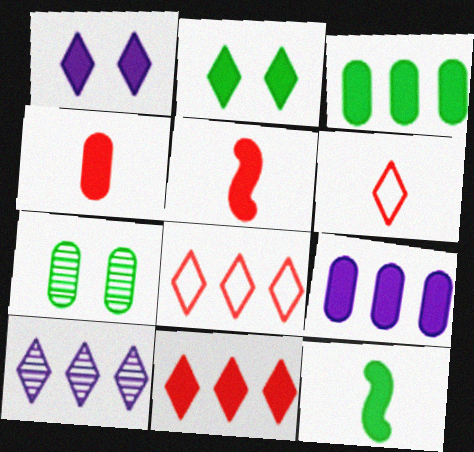[[1, 3, 5], 
[2, 3, 12], 
[2, 5, 9], 
[2, 6, 10]]